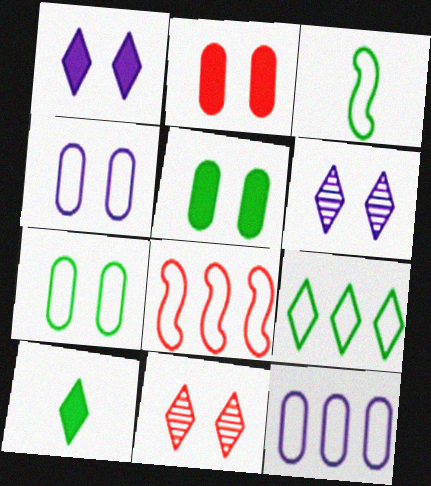[[3, 7, 9], 
[8, 9, 12]]